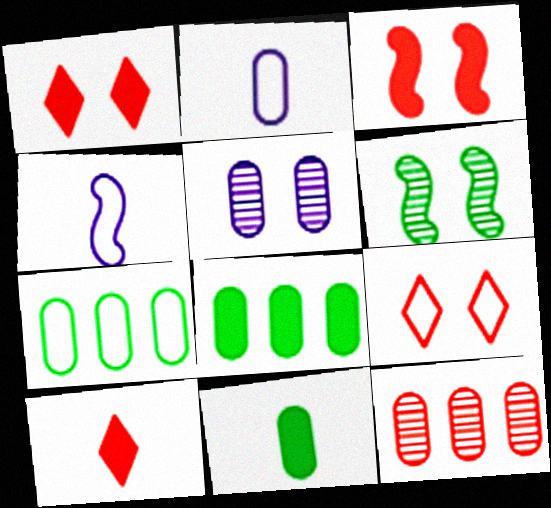[[4, 7, 9]]